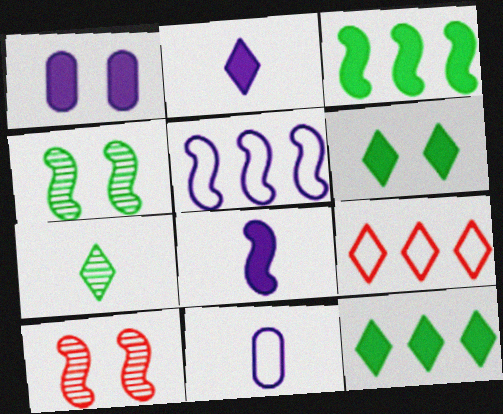[[10, 11, 12]]